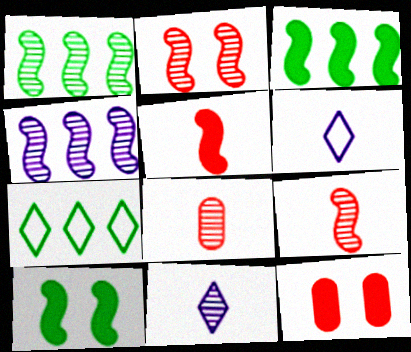[[1, 6, 12]]